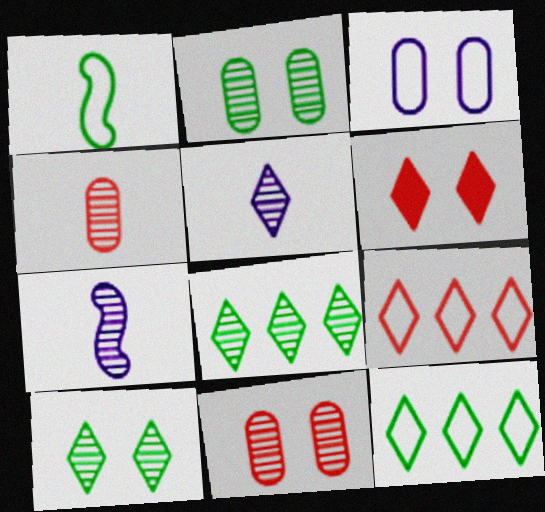[[1, 3, 9], 
[5, 6, 12], 
[7, 8, 11]]